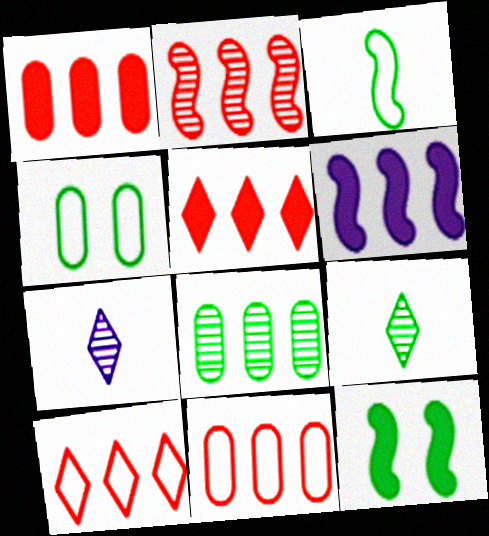[[1, 2, 10], 
[2, 5, 11], 
[6, 8, 10], 
[7, 11, 12]]